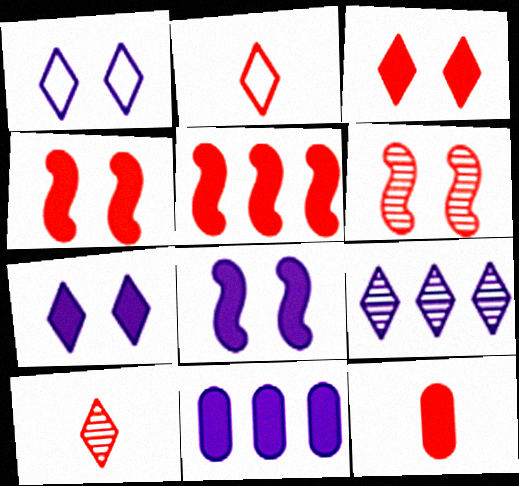[[3, 5, 12]]